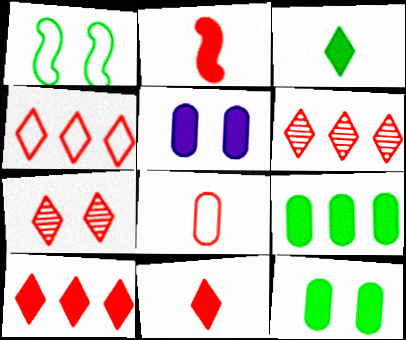[[1, 5, 7], 
[4, 6, 10], 
[4, 7, 11]]